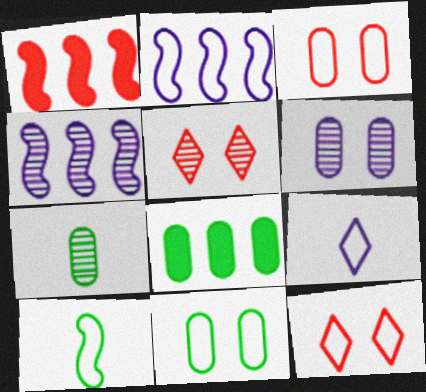[[4, 5, 7], 
[7, 8, 11]]